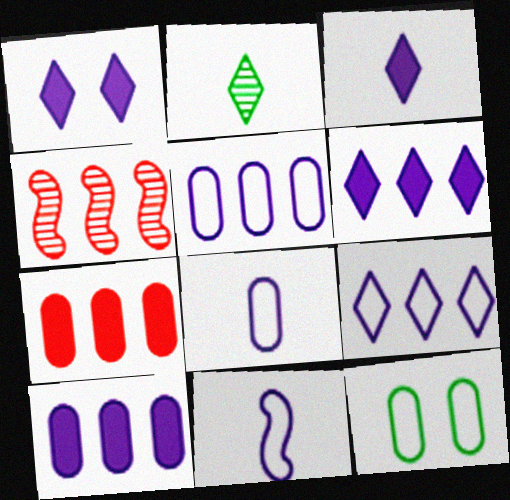[[1, 3, 6], 
[3, 4, 12]]